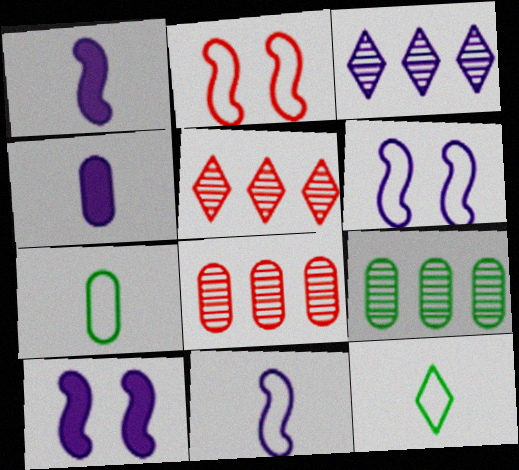[[3, 4, 6], 
[5, 7, 10], 
[8, 10, 12]]